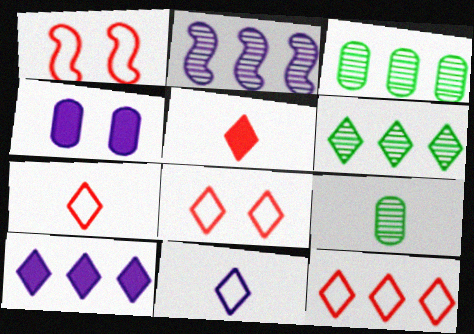[[1, 9, 10], 
[2, 4, 11], 
[6, 10, 12], 
[7, 8, 12]]